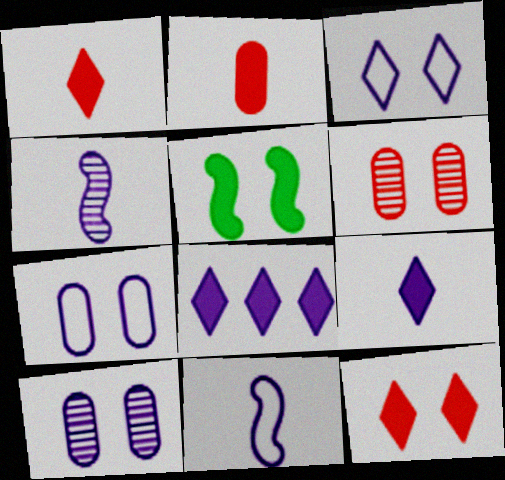[[2, 5, 8], 
[3, 5, 6], 
[4, 7, 8], 
[8, 10, 11]]